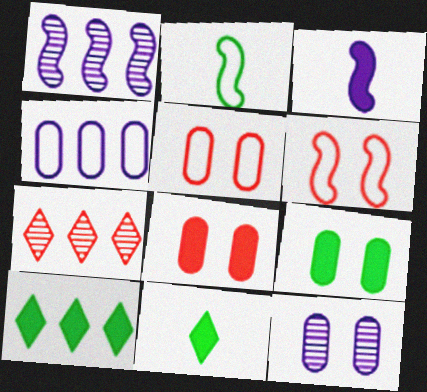[[1, 5, 11], 
[3, 8, 10], 
[5, 9, 12]]